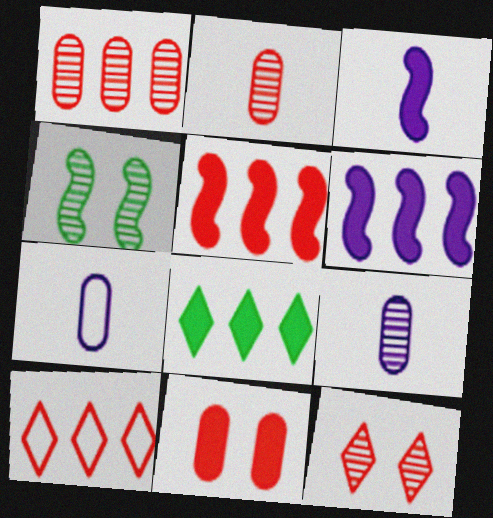[[1, 5, 10], 
[3, 8, 11]]